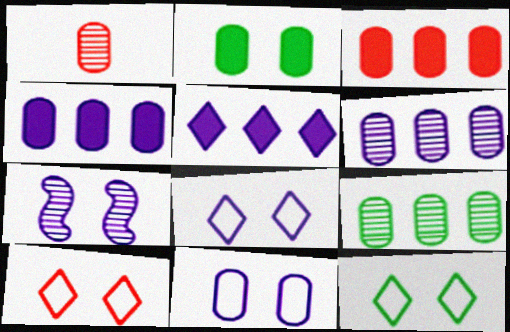[[2, 7, 10], 
[8, 10, 12]]